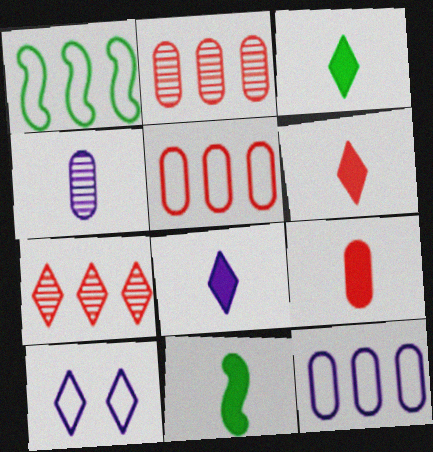[[2, 10, 11], 
[3, 6, 8], 
[3, 7, 10], 
[8, 9, 11]]